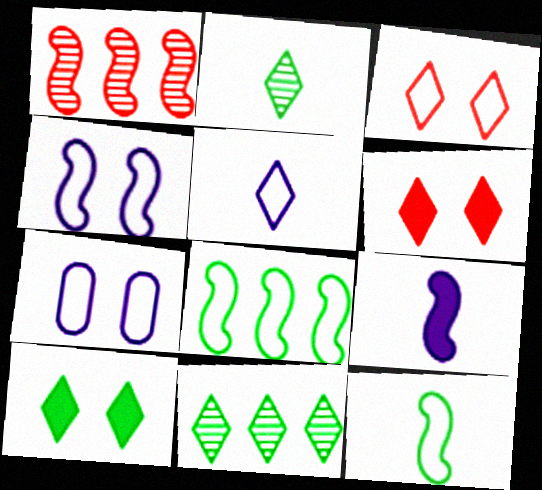[[5, 6, 11]]